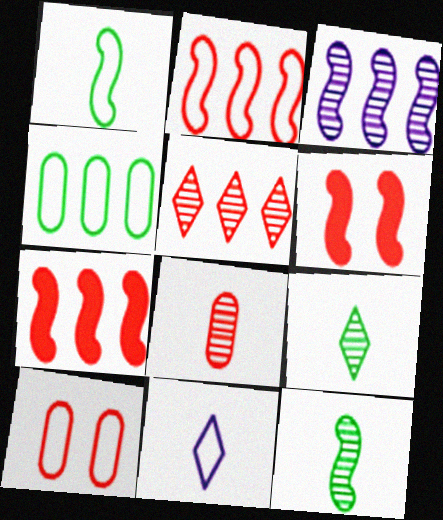[[1, 3, 6]]